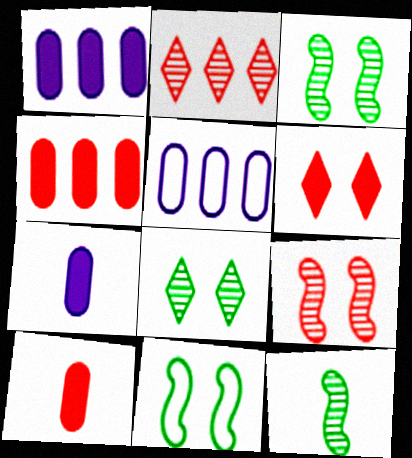[[2, 7, 11], 
[5, 6, 12]]